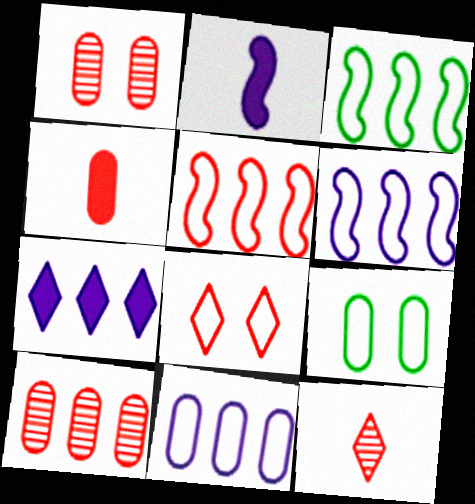[[3, 5, 6], 
[3, 7, 10]]